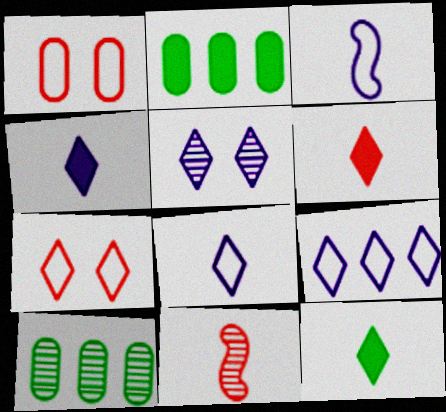[[4, 5, 9], 
[4, 6, 12], 
[5, 10, 11]]